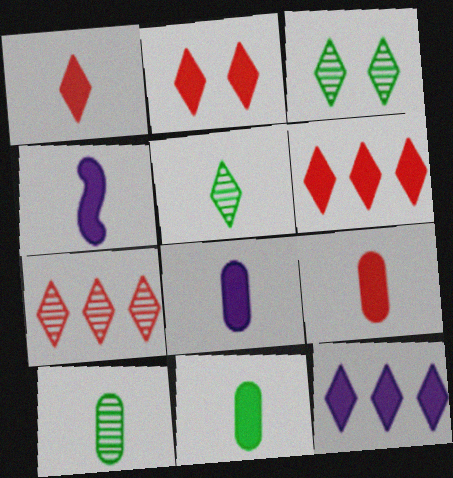[[1, 2, 6], 
[1, 4, 11], 
[8, 9, 11]]